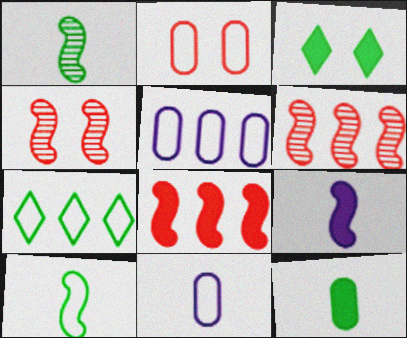[[3, 6, 11]]